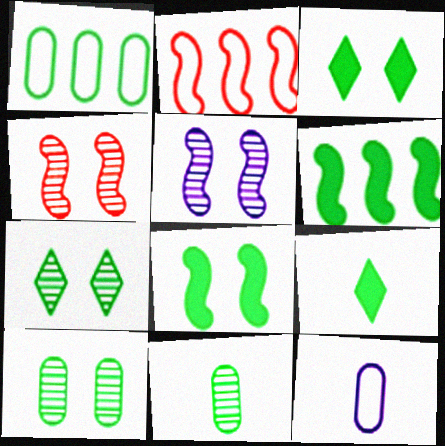[]